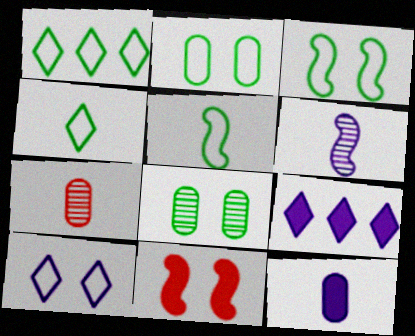[[1, 2, 5], 
[3, 7, 9], 
[8, 10, 11]]